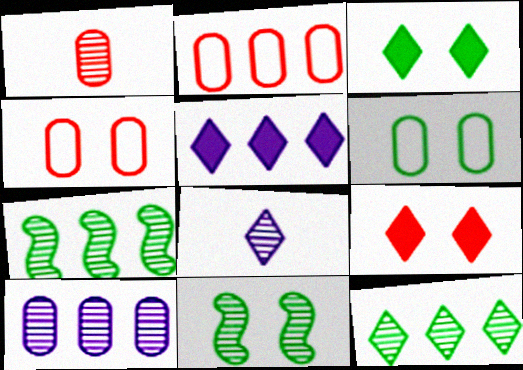[[2, 5, 7], 
[3, 6, 11]]